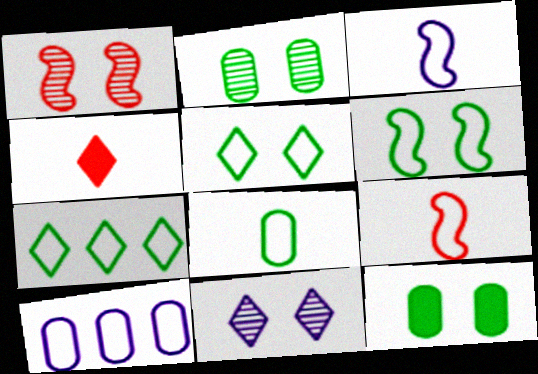[[1, 2, 11], 
[4, 7, 11], 
[5, 9, 10], 
[6, 7, 8]]